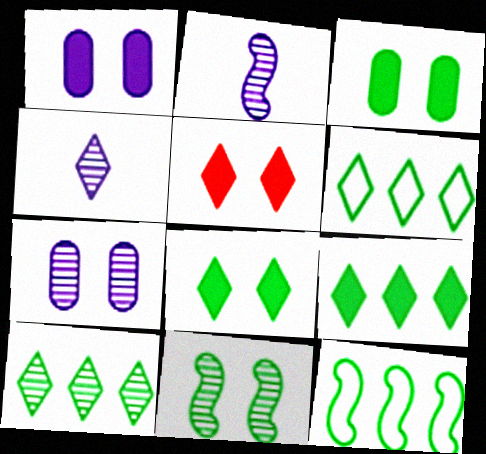[[4, 5, 6], 
[6, 9, 10]]